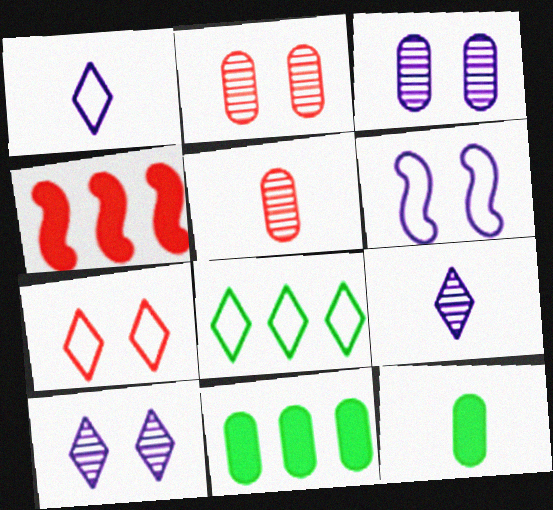[[1, 7, 8], 
[4, 5, 7]]